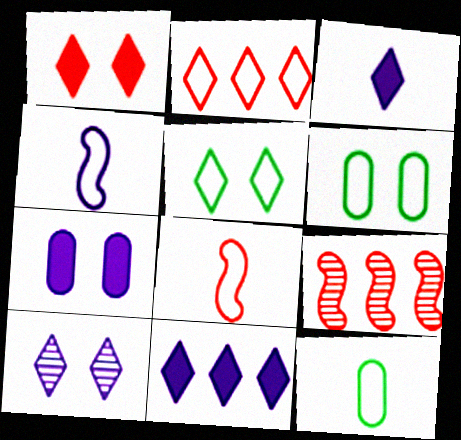[[1, 5, 10], 
[2, 4, 6], 
[3, 6, 9]]